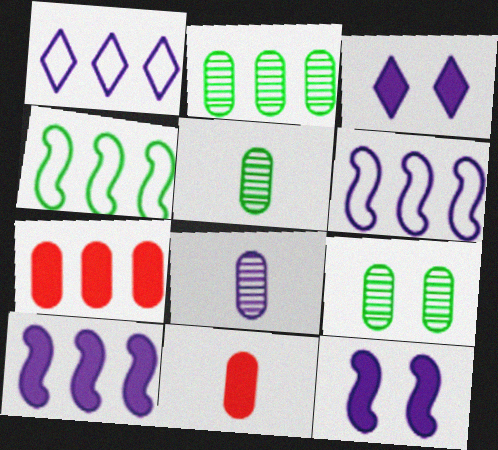[[1, 8, 12], 
[2, 5, 9], 
[3, 6, 8]]